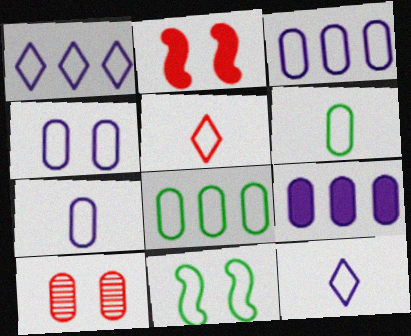[[3, 4, 7], 
[3, 5, 11], 
[6, 9, 10]]